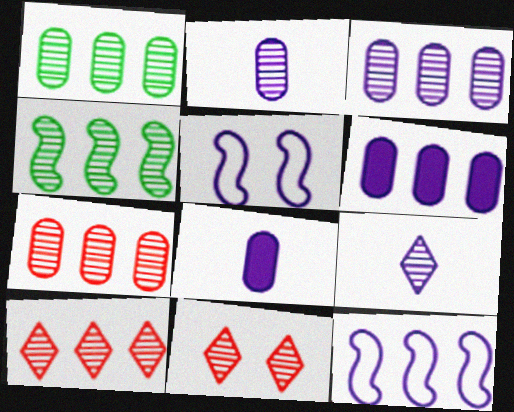[[1, 3, 7], 
[2, 4, 11], 
[3, 4, 10], 
[5, 6, 9]]